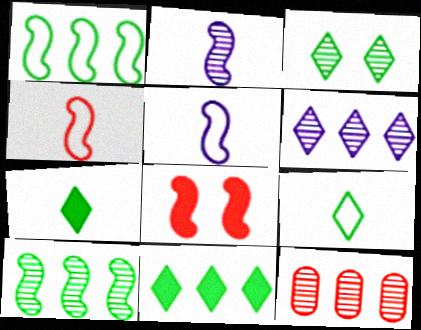[[1, 2, 8], 
[2, 3, 12], 
[3, 9, 11], 
[5, 8, 10], 
[6, 10, 12]]